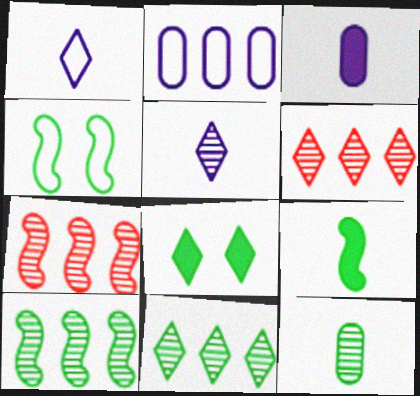[[1, 6, 8], 
[3, 4, 6], 
[4, 9, 10]]